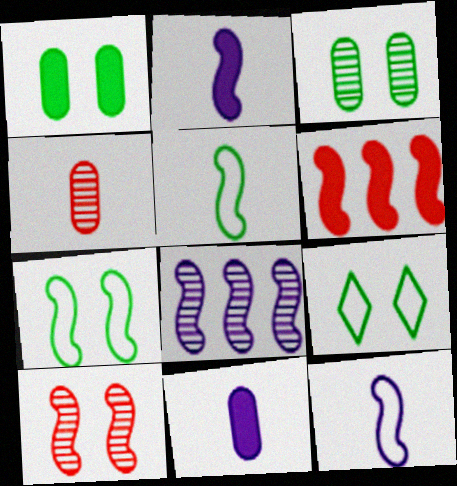[]